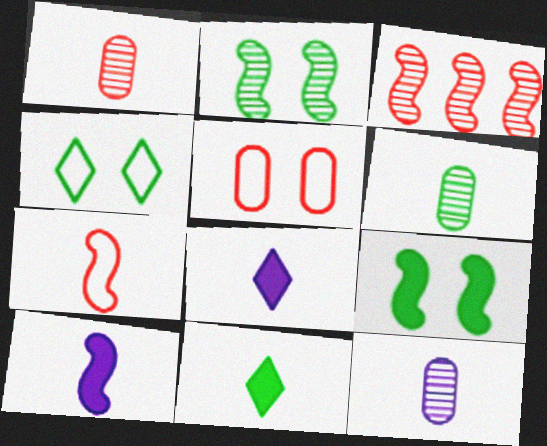[[1, 6, 12], 
[6, 7, 8], 
[7, 11, 12]]